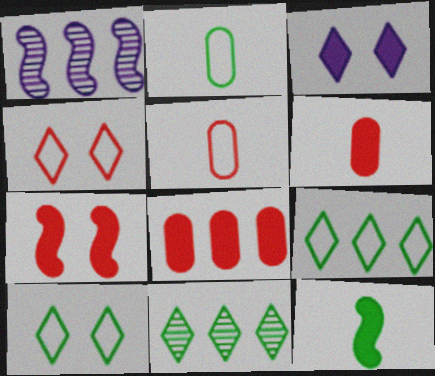[[1, 6, 10], 
[1, 8, 9], 
[3, 8, 12]]